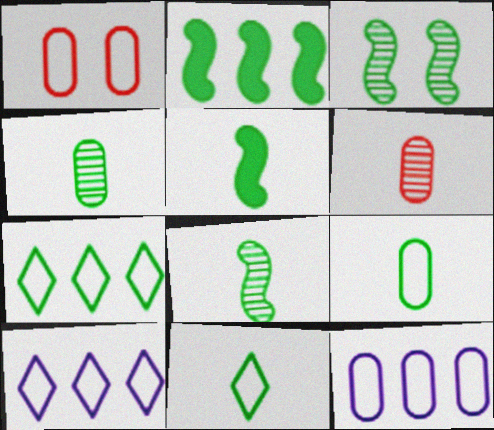[[1, 9, 12], 
[4, 5, 11]]